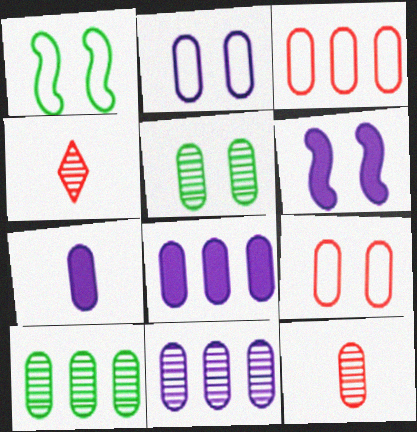[[1, 4, 8], 
[2, 7, 11], 
[3, 5, 7], 
[3, 8, 10], 
[5, 11, 12], 
[7, 9, 10]]